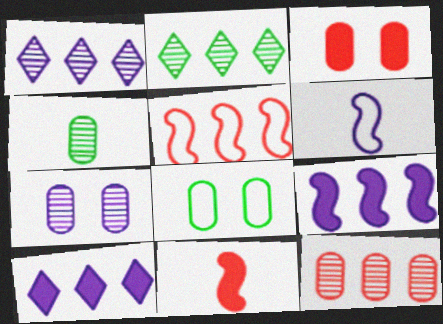[[1, 8, 11], 
[2, 3, 6], 
[3, 7, 8], 
[4, 7, 12], 
[6, 7, 10]]